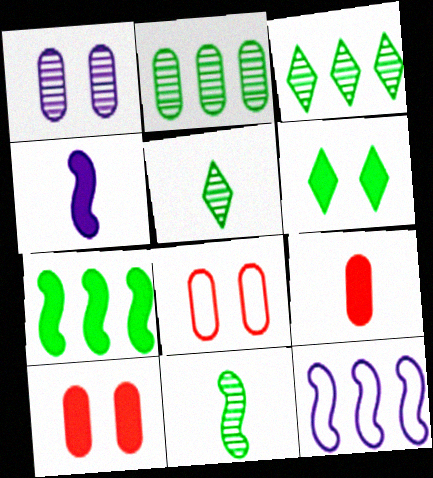[[3, 4, 8], 
[5, 10, 12]]